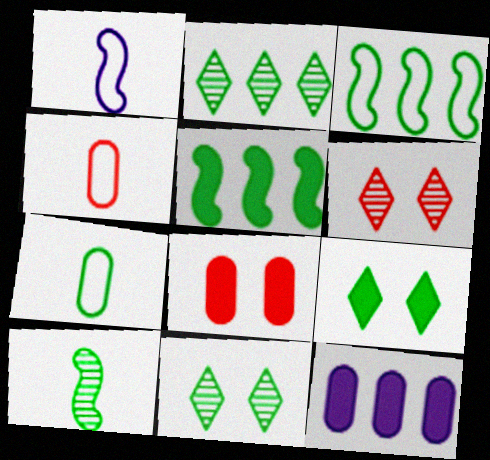[[1, 2, 8], 
[5, 7, 11]]